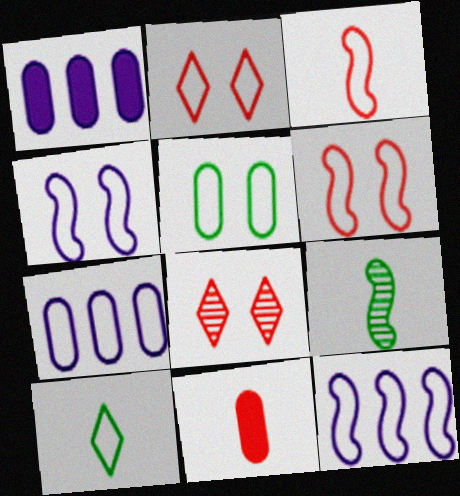[[1, 2, 9], 
[2, 4, 5], 
[6, 7, 10]]